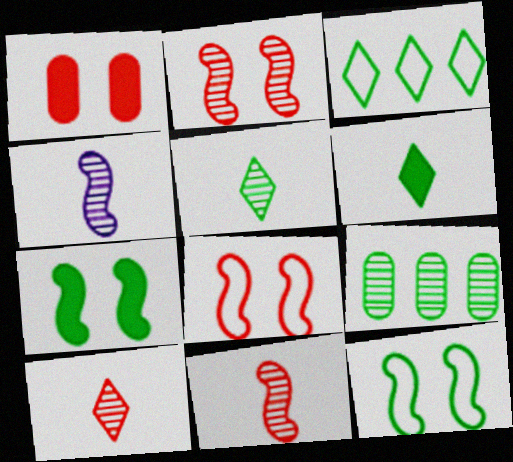[[1, 3, 4], 
[6, 9, 12]]